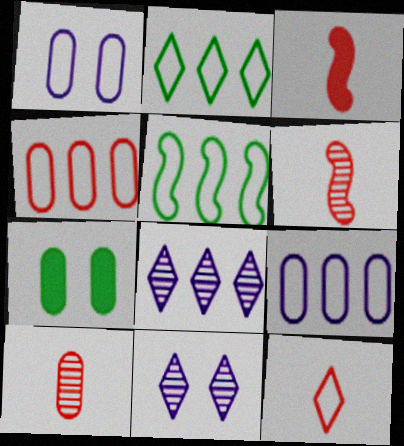[[1, 5, 12], 
[3, 10, 12], 
[7, 9, 10]]